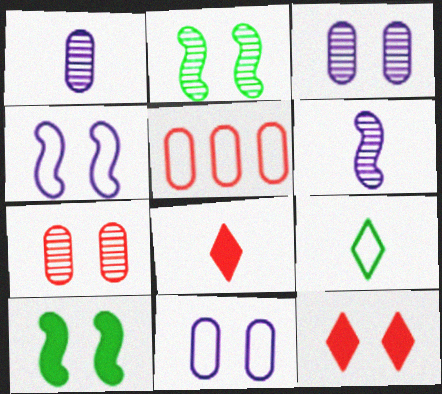[[2, 11, 12], 
[4, 5, 9]]